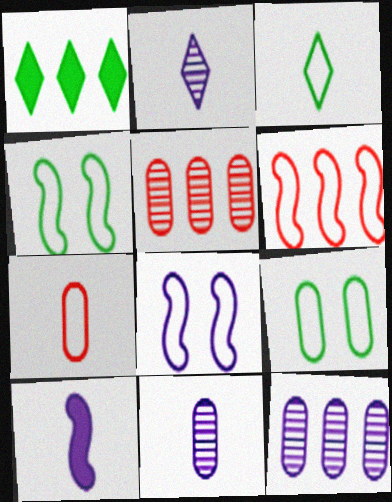[[1, 6, 12]]